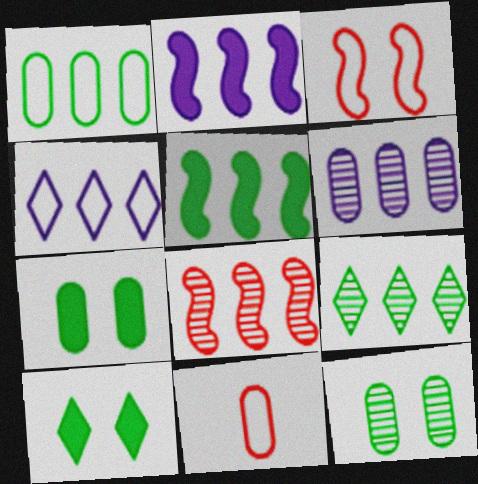[[1, 5, 9], 
[2, 4, 6], 
[6, 7, 11], 
[6, 8, 9]]